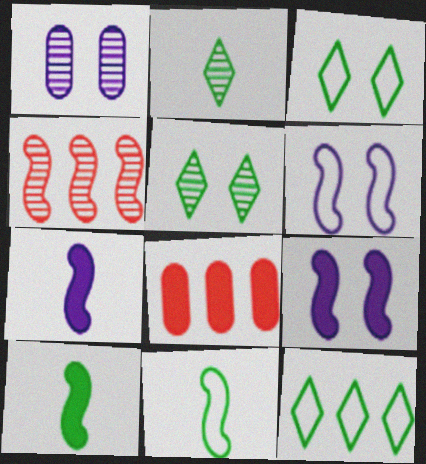[[1, 2, 4], 
[2, 6, 8], 
[4, 6, 10], 
[4, 9, 11]]